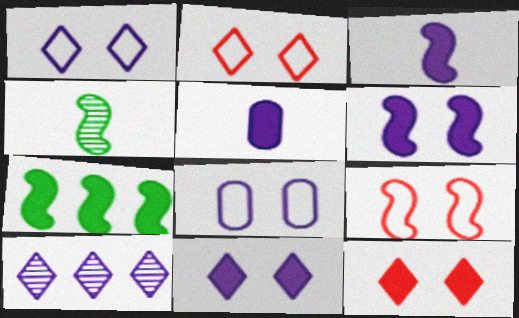[[3, 8, 10], 
[5, 7, 12]]